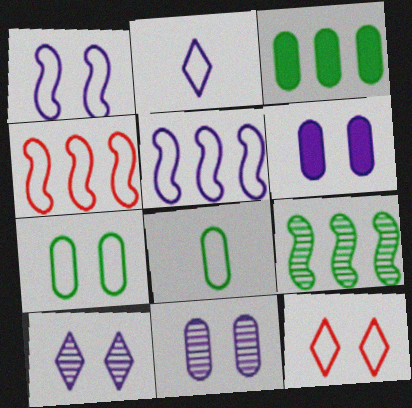[[1, 6, 10], 
[1, 7, 12], 
[2, 4, 7], 
[5, 8, 12]]